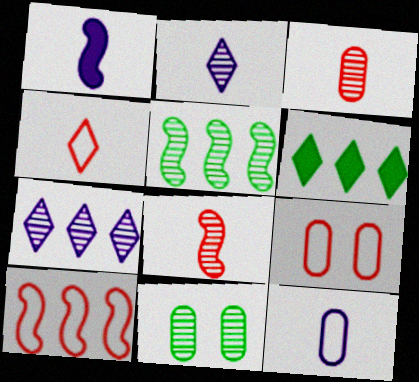[[1, 2, 12], 
[4, 9, 10], 
[7, 8, 11]]